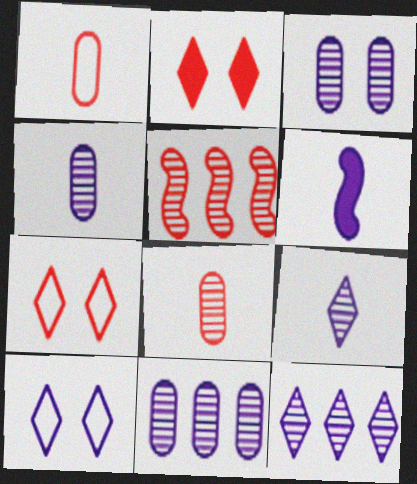[[1, 2, 5], 
[3, 4, 11], 
[6, 10, 11]]